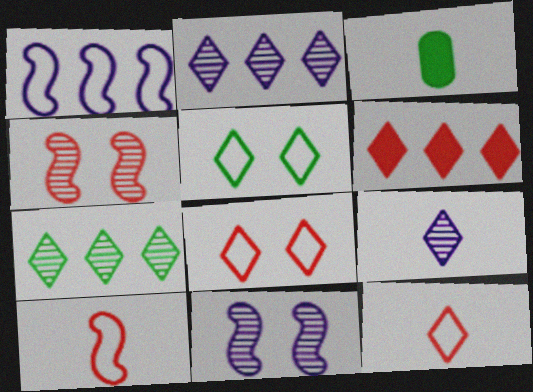[[3, 9, 10], 
[5, 6, 9]]